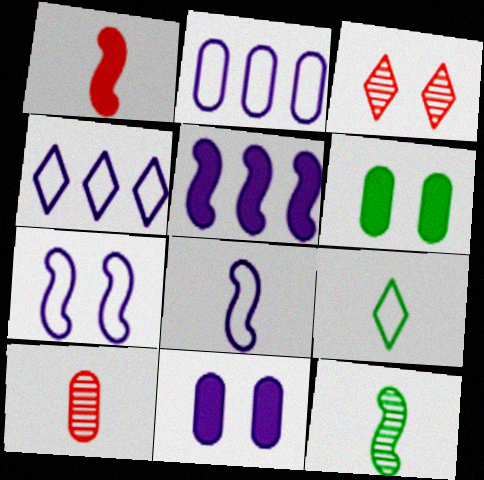[[1, 8, 12], 
[2, 6, 10], 
[3, 6, 7]]